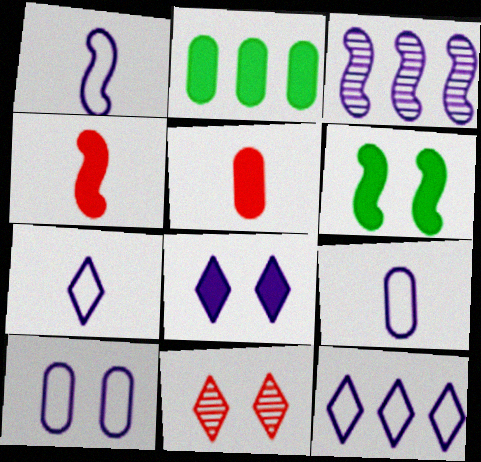[[1, 2, 11], 
[1, 7, 9], 
[1, 10, 12], 
[2, 4, 8], 
[3, 8, 9], 
[6, 10, 11]]